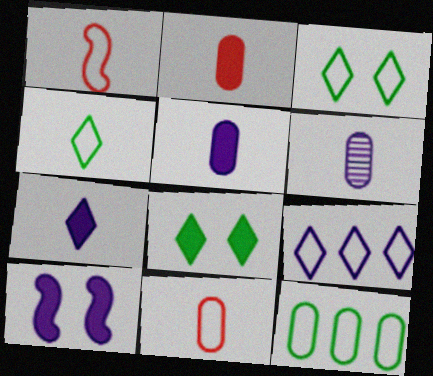[[6, 9, 10]]